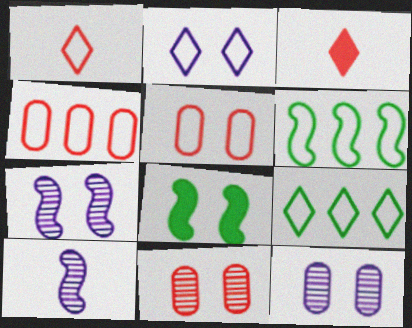[[1, 2, 9], 
[2, 8, 11], 
[3, 6, 12]]